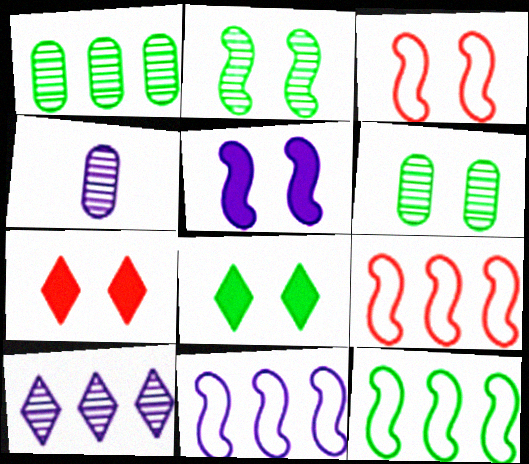[[2, 3, 5], 
[4, 7, 12], 
[4, 8, 9], 
[9, 11, 12]]